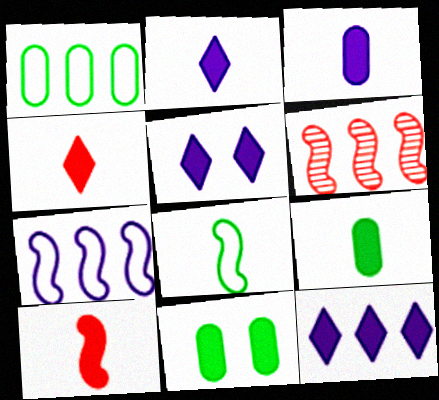[[1, 6, 12], 
[2, 5, 12], 
[2, 9, 10], 
[10, 11, 12]]